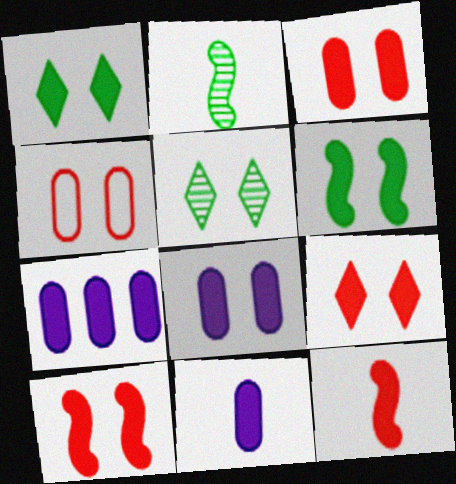[[1, 7, 12], 
[1, 8, 10], 
[3, 9, 10], 
[6, 8, 9], 
[7, 8, 11]]